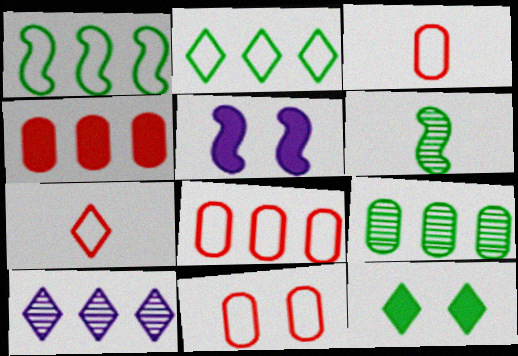[[1, 4, 10], 
[3, 8, 11], 
[5, 7, 9], 
[7, 10, 12]]